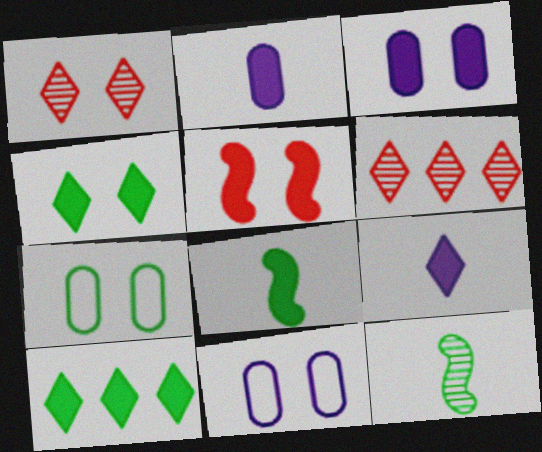[[2, 5, 10], 
[3, 4, 5], 
[6, 8, 11], 
[7, 10, 12]]